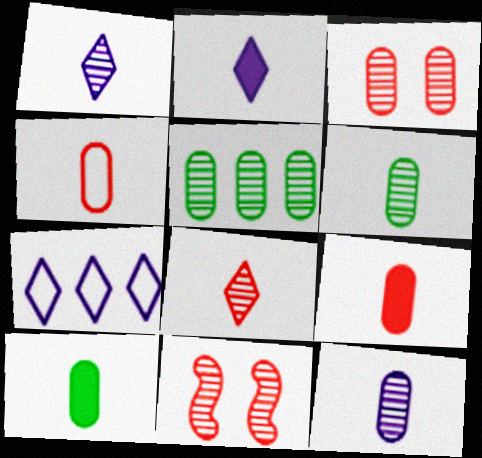[[1, 5, 11], 
[3, 5, 12], 
[4, 10, 12], 
[7, 10, 11]]